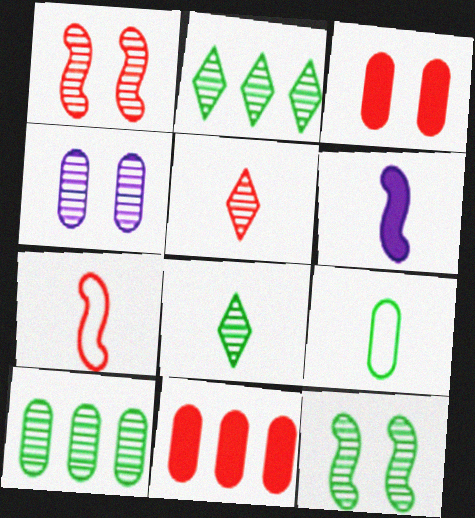[[4, 9, 11], 
[5, 6, 9], 
[8, 10, 12]]